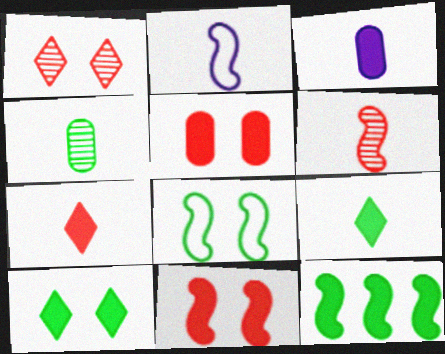[[2, 4, 7]]